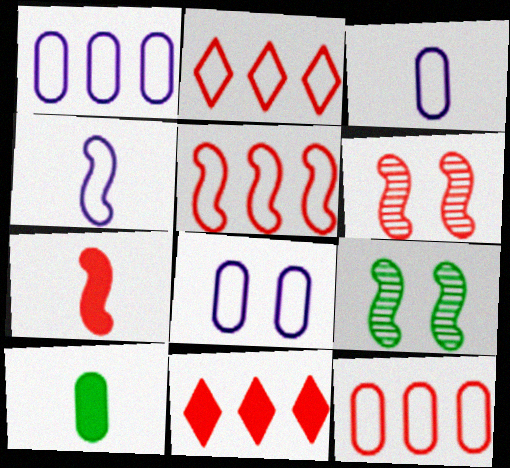[[1, 3, 8], 
[2, 5, 12], 
[3, 9, 11], 
[5, 6, 7]]